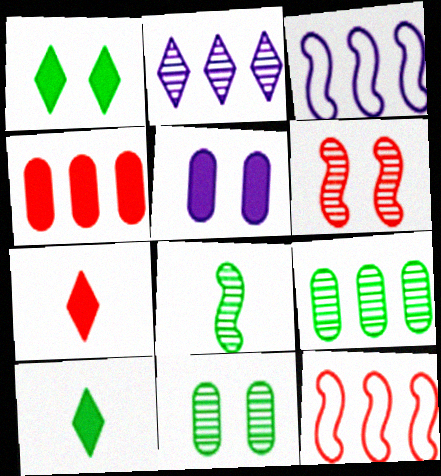[[3, 7, 11]]